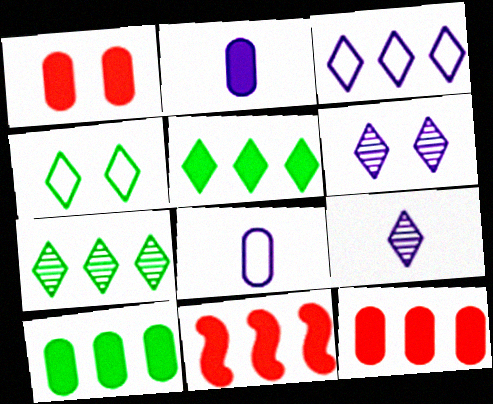[[1, 2, 10]]